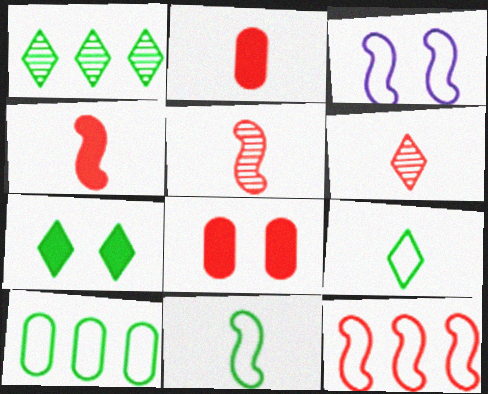[[1, 2, 3], 
[1, 7, 9], 
[3, 11, 12], 
[6, 8, 12]]